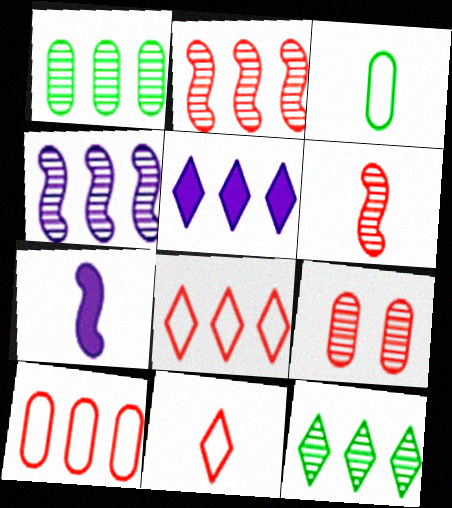[[5, 8, 12]]